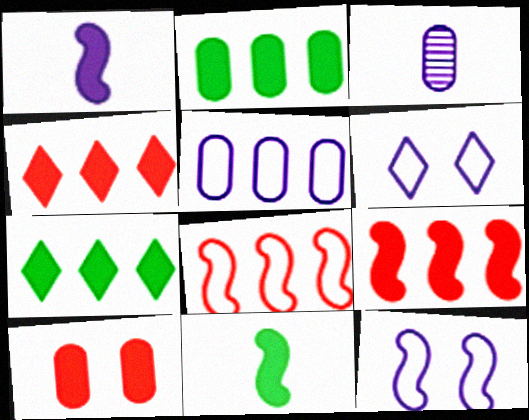[[1, 7, 10]]